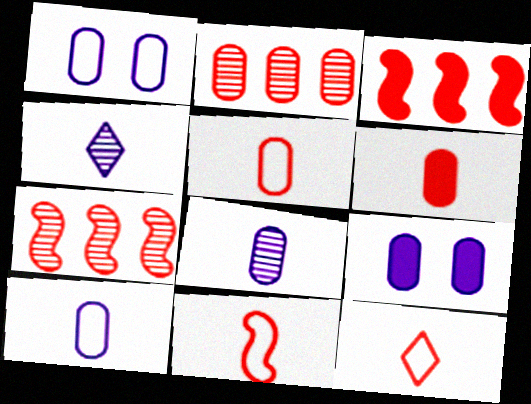[[5, 11, 12]]